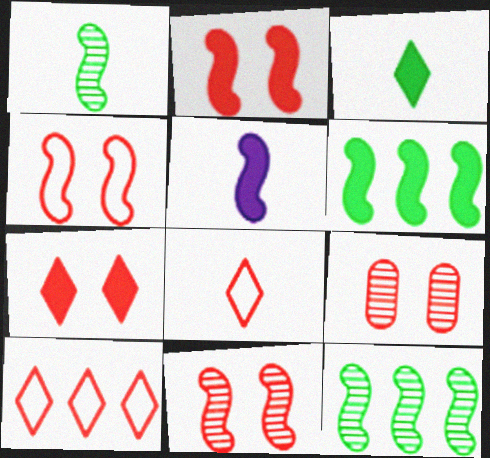[[2, 4, 11], 
[2, 5, 6], 
[4, 5, 12], 
[4, 7, 9]]